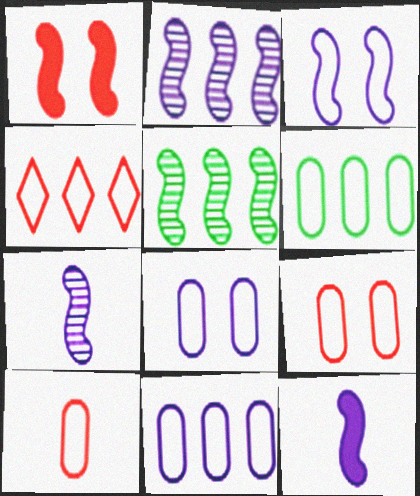[[2, 3, 12], 
[6, 8, 10]]